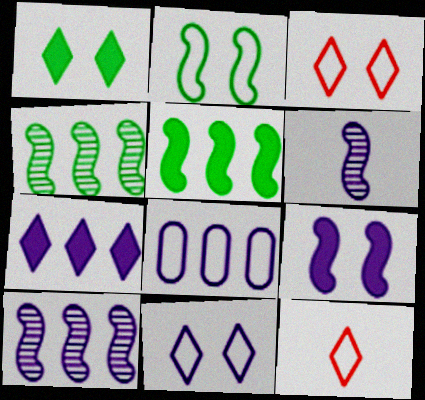[[2, 8, 12], 
[7, 8, 10]]